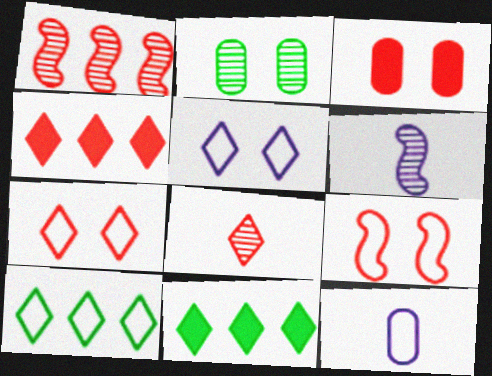[[3, 6, 10], 
[4, 7, 8], 
[5, 8, 11], 
[9, 10, 12]]